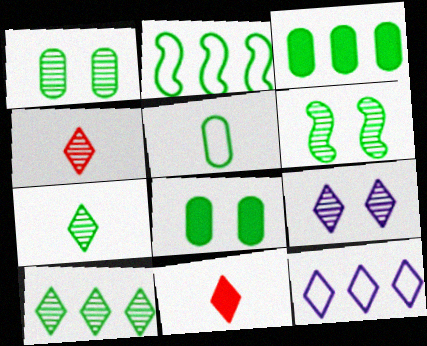[[1, 3, 5], 
[2, 3, 10], 
[2, 7, 8], 
[4, 9, 10]]